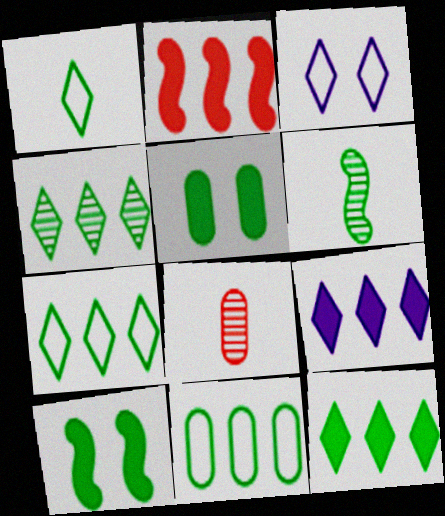[[4, 7, 12], 
[5, 6, 7]]